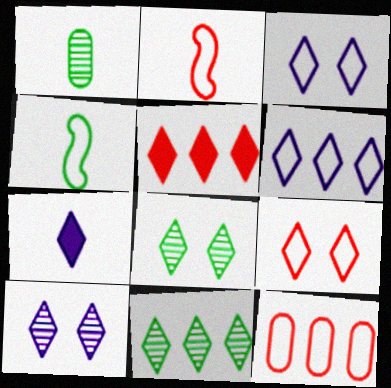[[1, 2, 7], 
[2, 9, 12], 
[3, 4, 12], 
[5, 6, 11], 
[6, 7, 10], 
[7, 9, 11]]